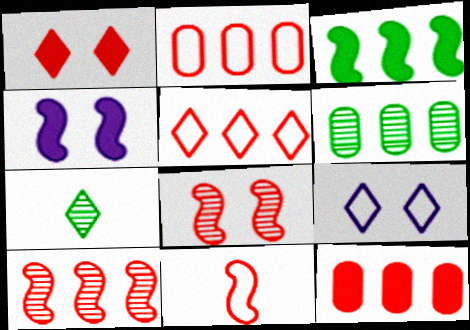[[2, 4, 7], 
[5, 10, 12]]